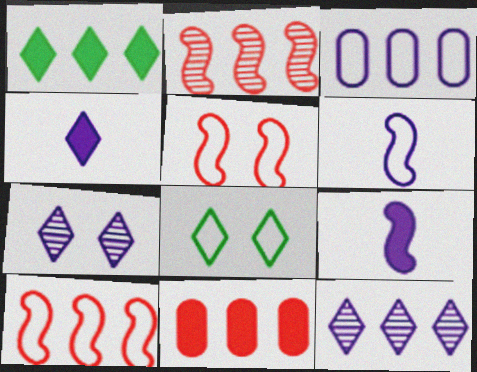[[1, 2, 3], 
[3, 7, 9]]